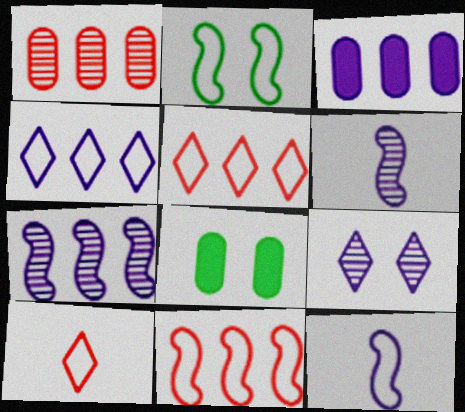[[2, 11, 12], 
[3, 4, 7], 
[3, 9, 12], 
[5, 6, 8], 
[7, 8, 10]]